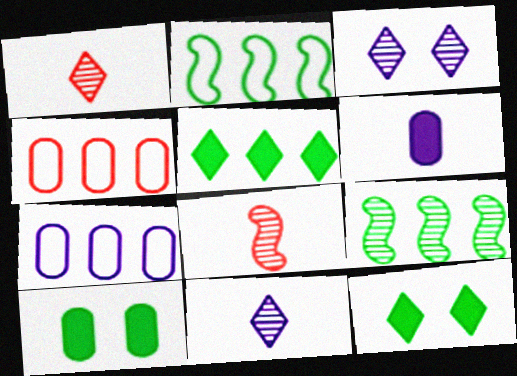[[7, 8, 12]]